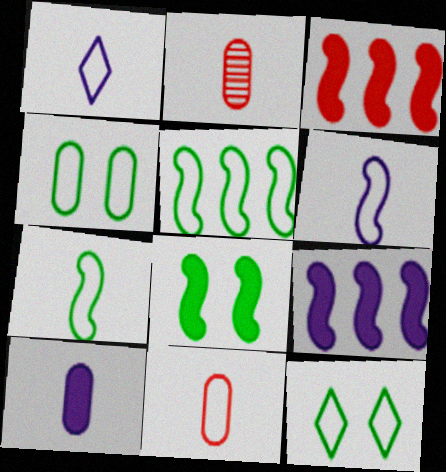[[1, 7, 11], 
[2, 9, 12]]